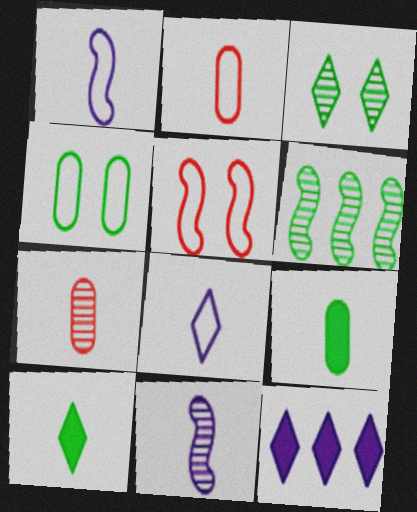[[1, 7, 10], 
[2, 10, 11], 
[4, 6, 10]]